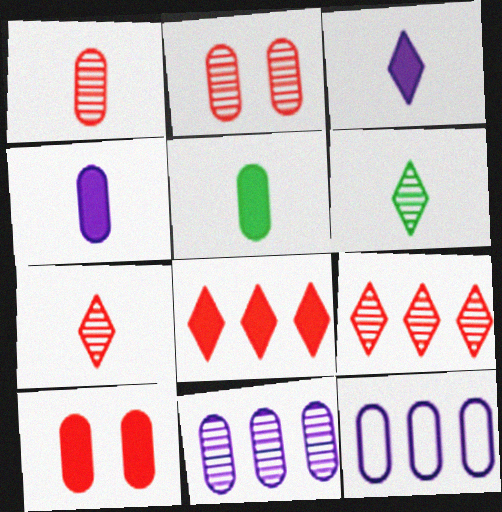[[2, 5, 12]]